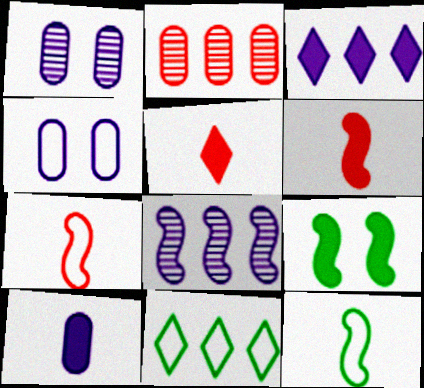[[1, 6, 11], 
[4, 7, 11], 
[7, 8, 9]]